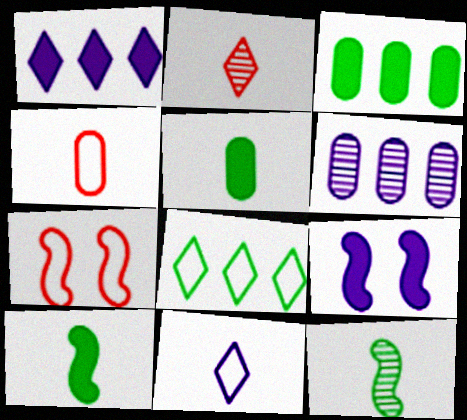[[6, 9, 11]]